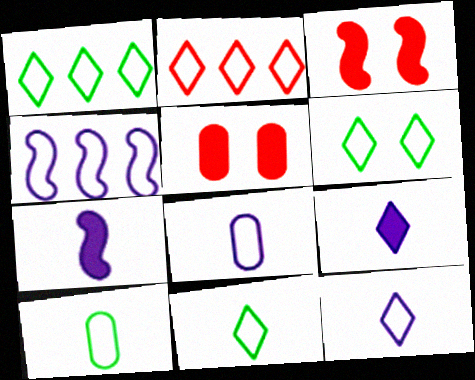[[1, 6, 11], 
[2, 6, 12]]